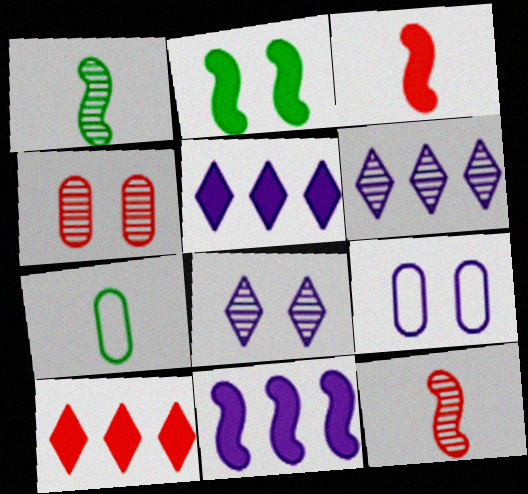[[1, 4, 6], 
[1, 9, 10], 
[2, 3, 11]]